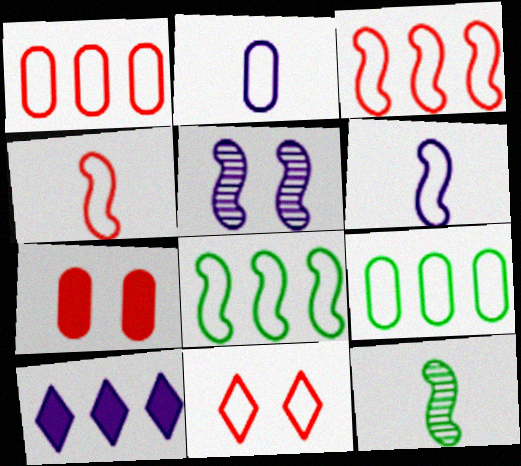[[1, 4, 11], 
[2, 5, 10], 
[2, 8, 11], 
[6, 9, 11]]